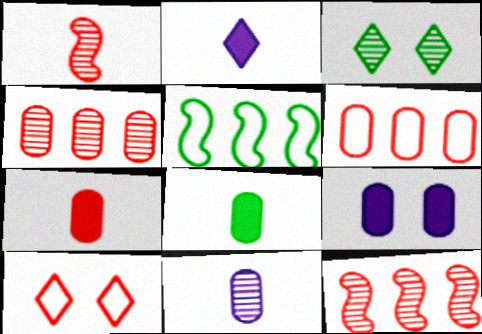[[3, 5, 8], 
[3, 11, 12], 
[7, 10, 12]]